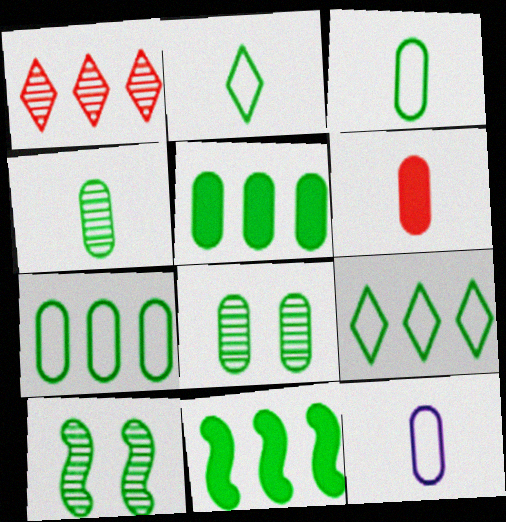[[2, 5, 10], 
[2, 8, 11], 
[3, 5, 8], 
[4, 6, 12]]